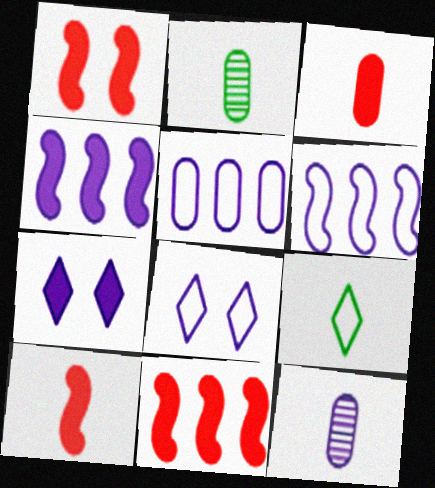[[1, 10, 11], 
[2, 8, 11], 
[4, 8, 12], 
[6, 7, 12], 
[9, 10, 12]]